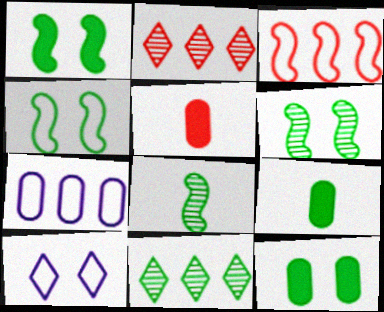[[1, 4, 6], 
[4, 9, 11]]